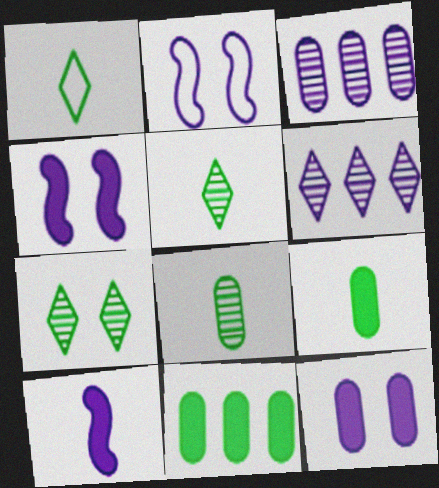[]